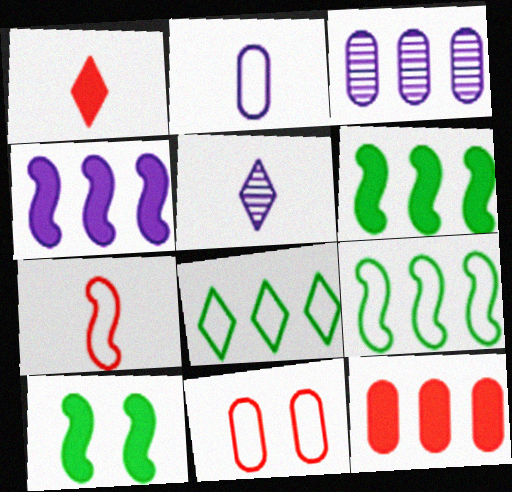[[5, 6, 11]]